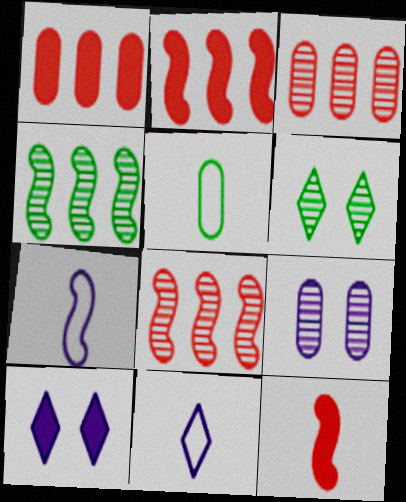[[1, 5, 9], 
[1, 6, 7], 
[5, 8, 10]]